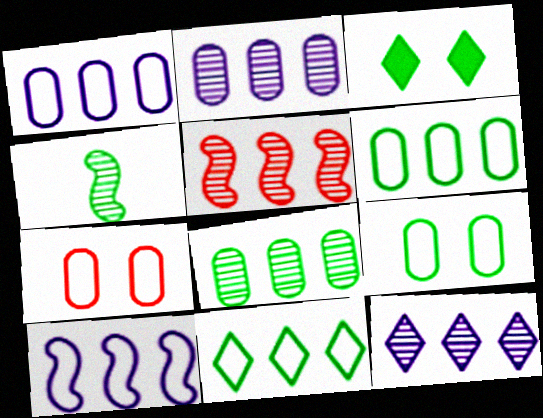[[3, 4, 6], 
[5, 8, 12]]